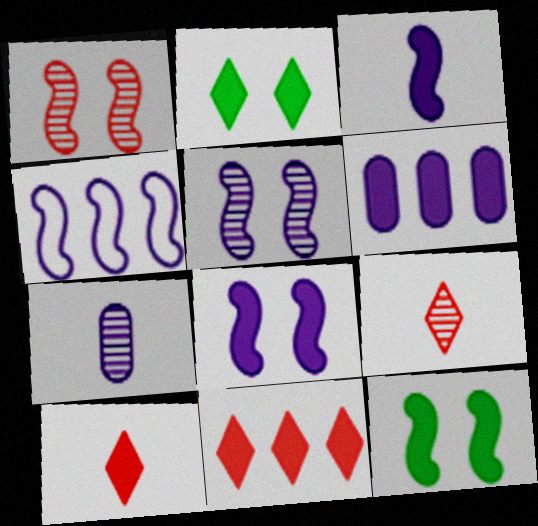[[3, 4, 5], 
[6, 10, 12]]